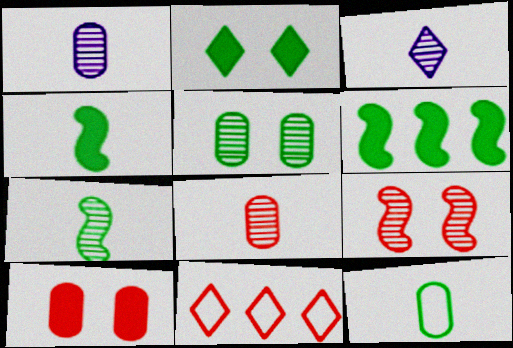[[2, 3, 11], 
[3, 7, 8]]